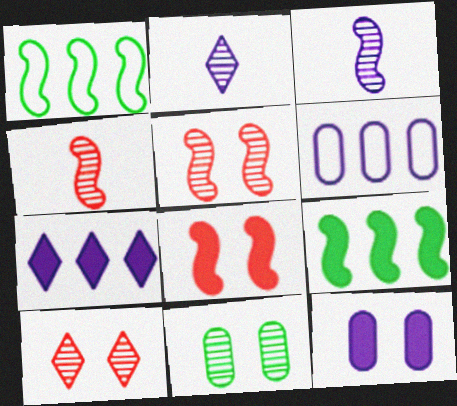[[1, 3, 8]]